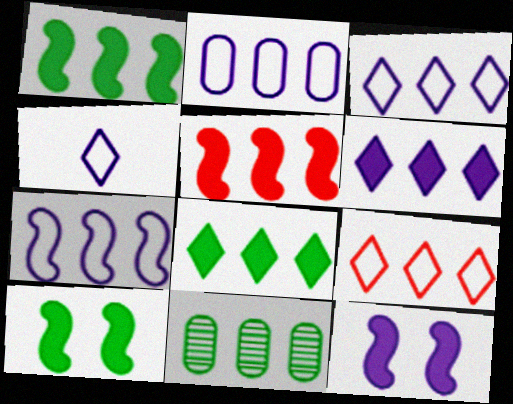[[2, 3, 7], 
[3, 5, 11]]